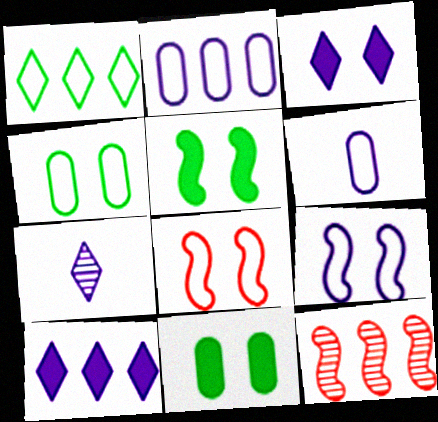[[1, 6, 8]]